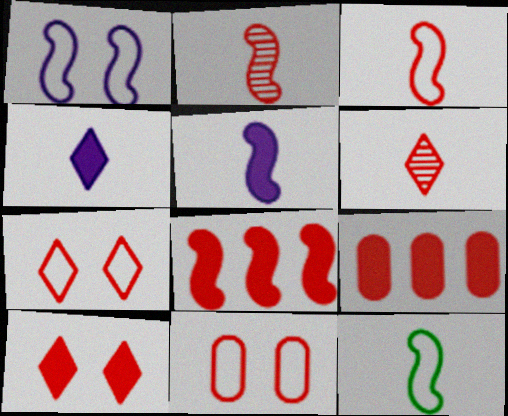[[2, 5, 12], 
[2, 7, 9], 
[6, 8, 11]]